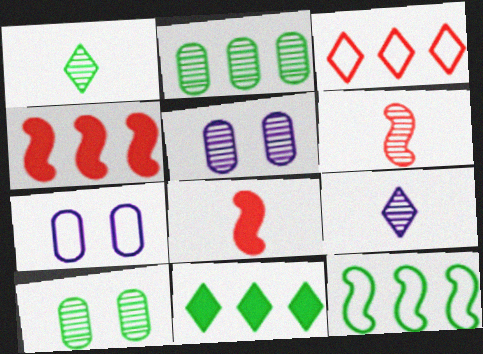[[1, 4, 7], 
[2, 11, 12], 
[6, 7, 11]]